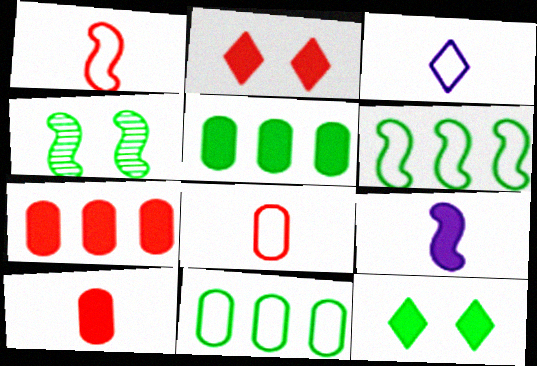[[2, 5, 9], 
[3, 4, 7], 
[7, 9, 12]]